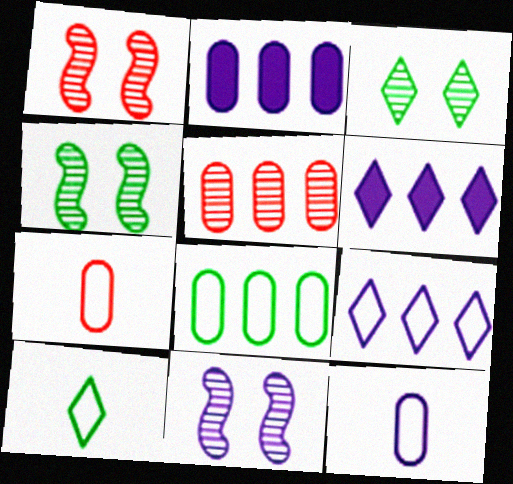[[1, 2, 10], 
[1, 4, 11], 
[2, 5, 8], 
[4, 6, 7], 
[6, 11, 12]]